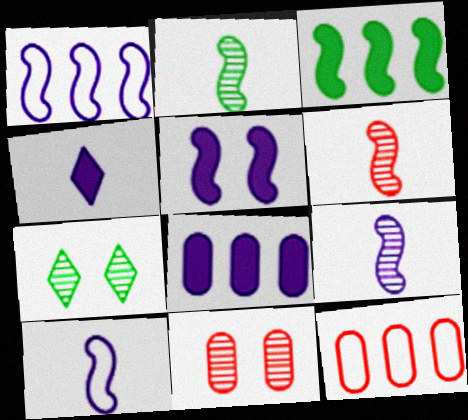[[1, 5, 9], 
[2, 6, 9], 
[4, 5, 8]]